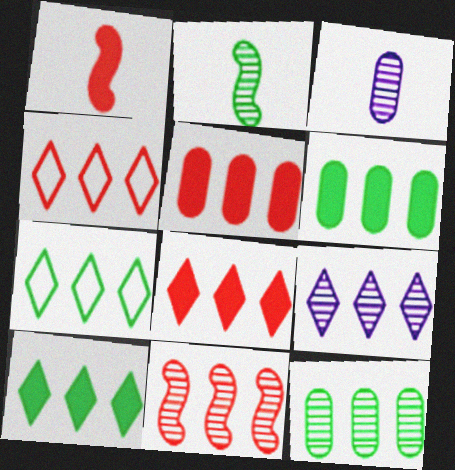[[4, 5, 11], 
[4, 9, 10], 
[7, 8, 9], 
[9, 11, 12]]